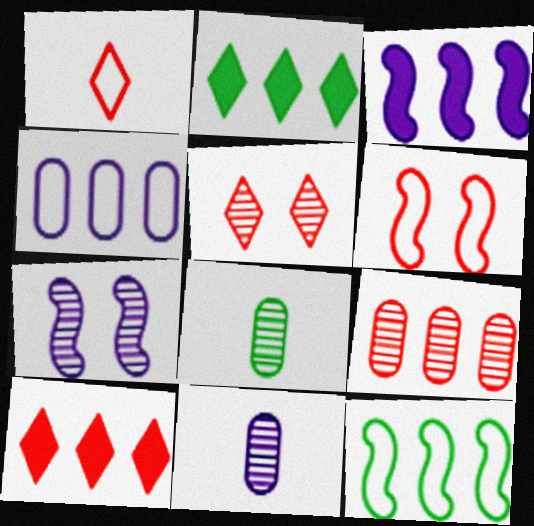[[1, 5, 10], 
[2, 6, 11]]